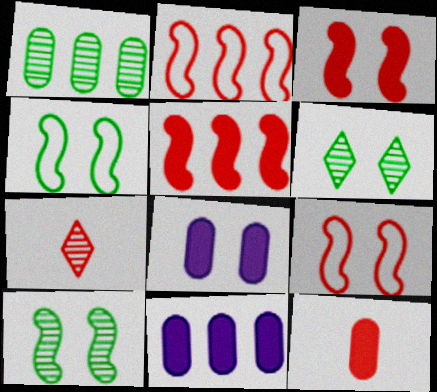[[4, 7, 11], 
[6, 8, 9]]